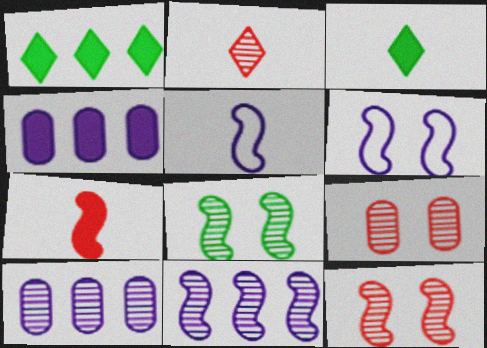[[1, 5, 9], 
[2, 8, 10]]